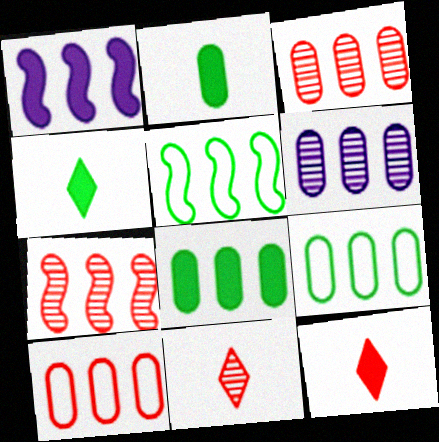[[1, 5, 7], 
[6, 8, 10]]